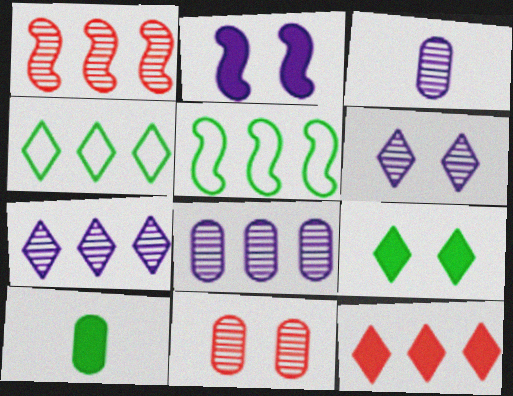[[2, 10, 12], 
[4, 7, 12], 
[5, 8, 12]]